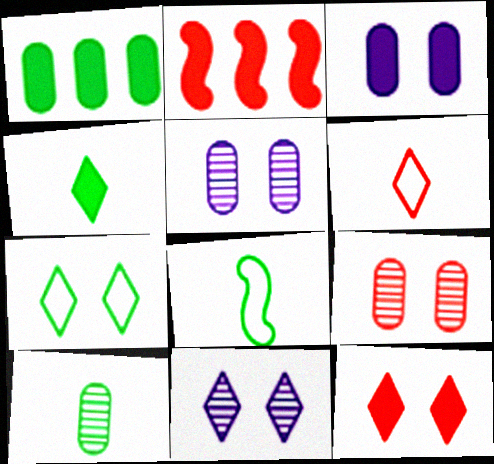[[2, 3, 4], 
[2, 6, 9], 
[4, 8, 10], 
[7, 11, 12]]